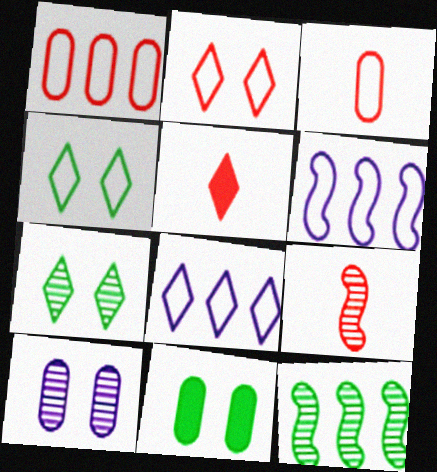[[3, 4, 6], 
[3, 5, 9], 
[5, 7, 8], 
[8, 9, 11]]